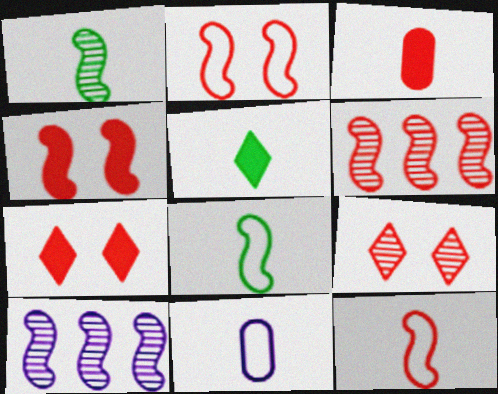[[4, 6, 12], 
[4, 8, 10]]